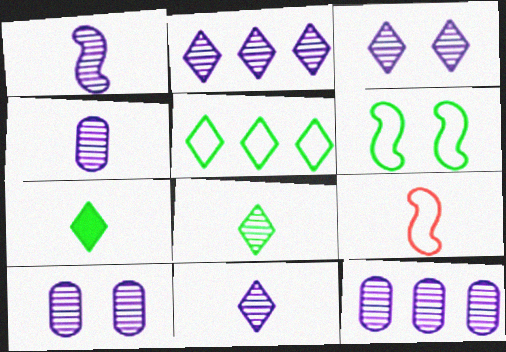[[1, 2, 10], 
[1, 3, 12], 
[1, 4, 11], 
[2, 3, 11], 
[4, 7, 9], 
[4, 10, 12]]